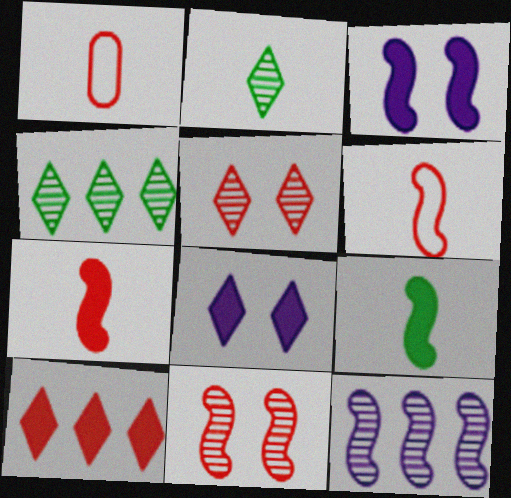[[1, 3, 4], 
[1, 10, 11]]